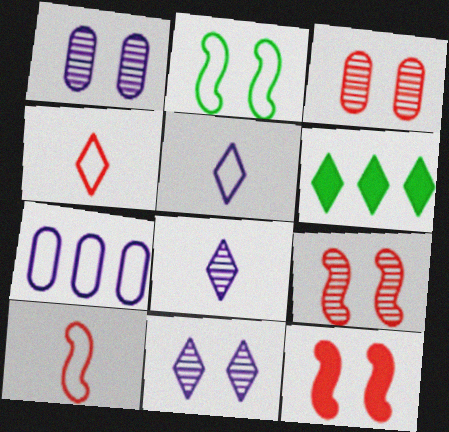[[1, 6, 10], 
[2, 4, 7], 
[4, 6, 11]]